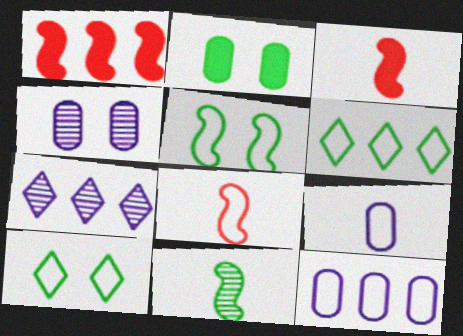[[2, 6, 11], 
[2, 7, 8], 
[3, 4, 6], 
[8, 10, 12]]